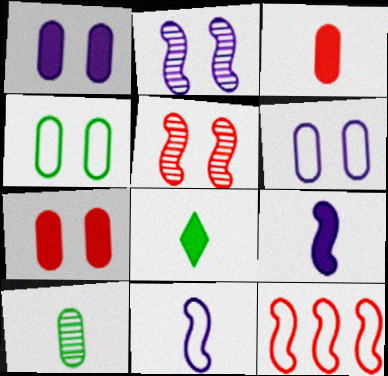[[3, 8, 9]]